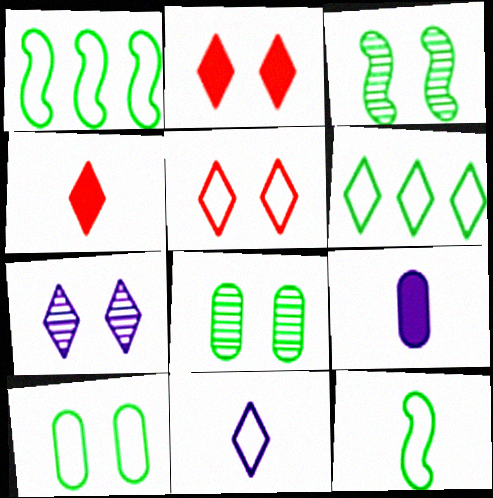[[4, 6, 7], 
[5, 6, 11], 
[6, 10, 12]]